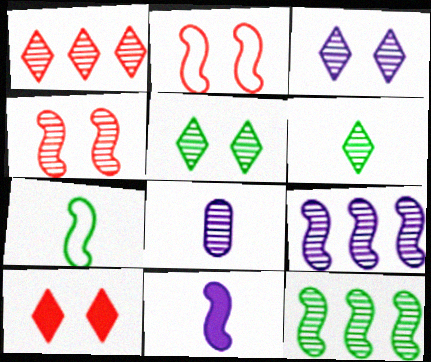[[1, 3, 6], 
[2, 11, 12], 
[3, 8, 9]]